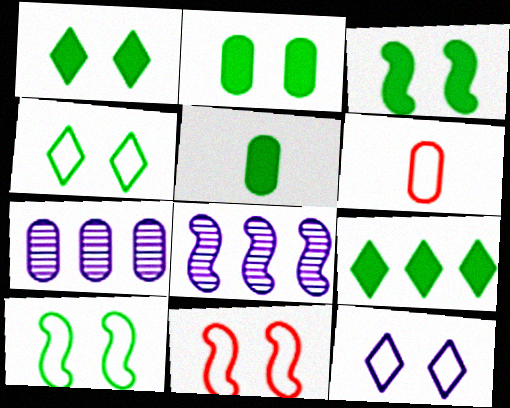[[1, 2, 3], 
[1, 6, 8], 
[2, 6, 7], 
[3, 5, 9]]